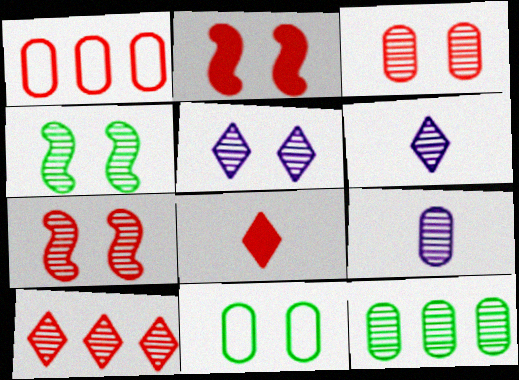[[1, 7, 8], 
[2, 5, 11], 
[3, 4, 5], 
[3, 9, 12], 
[4, 9, 10], 
[6, 7, 12]]